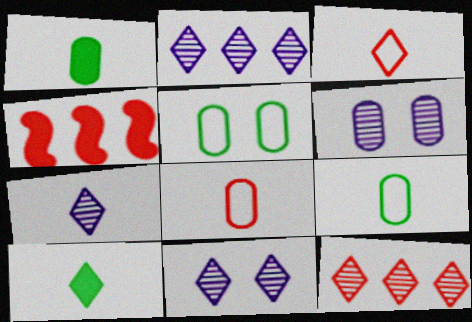[[2, 7, 11], 
[3, 7, 10], 
[4, 5, 7], 
[4, 9, 11]]